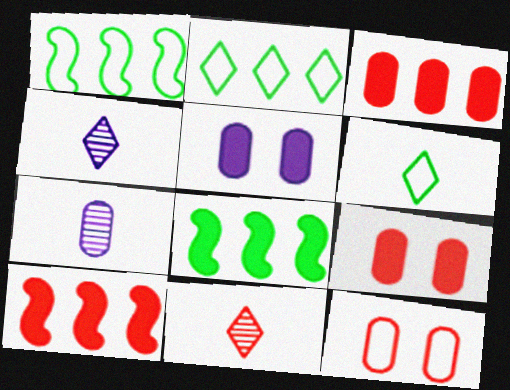[[1, 4, 9], 
[1, 5, 11], 
[4, 8, 12], 
[10, 11, 12]]